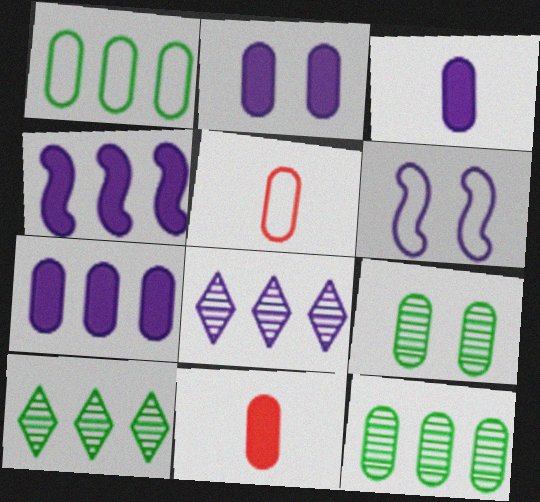[[2, 3, 7], 
[2, 5, 12], 
[3, 6, 8], 
[5, 7, 9], 
[6, 10, 11]]